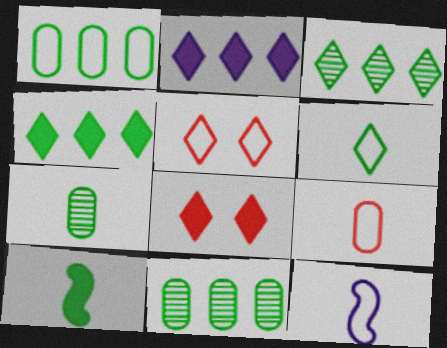[[1, 5, 12], 
[6, 7, 10], 
[6, 9, 12], 
[8, 11, 12]]